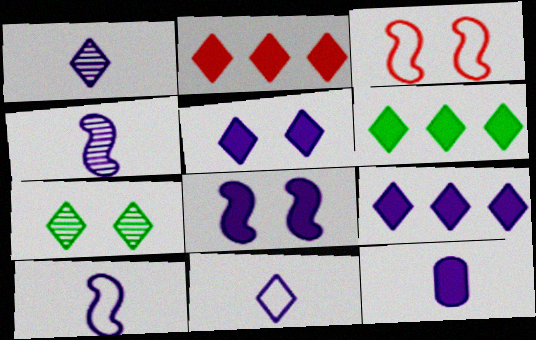[[1, 10, 12], 
[2, 6, 9], 
[2, 7, 11], 
[4, 11, 12], 
[8, 9, 12]]